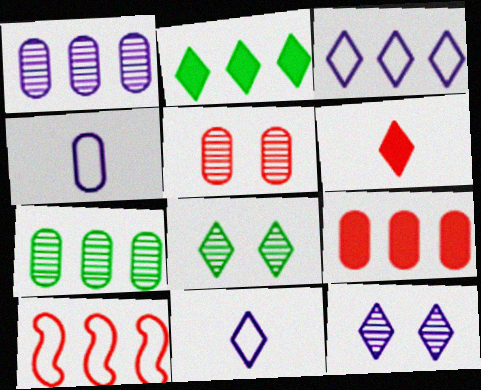[[1, 2, 10], 
[3, 6, 8], 
[5, 6, 10]]